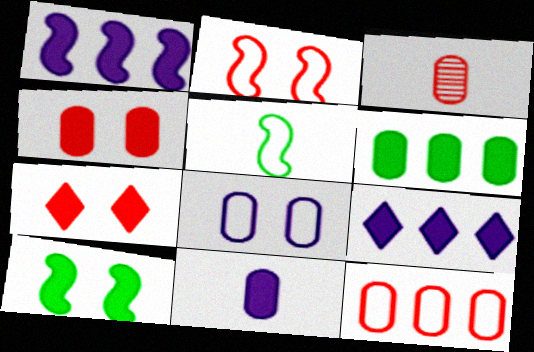[[3, 4, 12], 
[3, 6, 8], 
[4, 6, 11]]